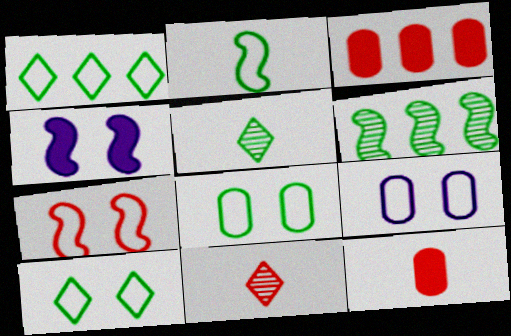[[1, 2, 8], 
[3, 7, 11], 
[7, 9, 10]]